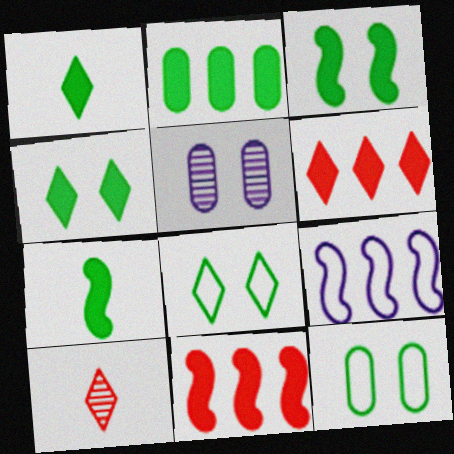[[1, 2, 3], 
[2, 4, 7]]